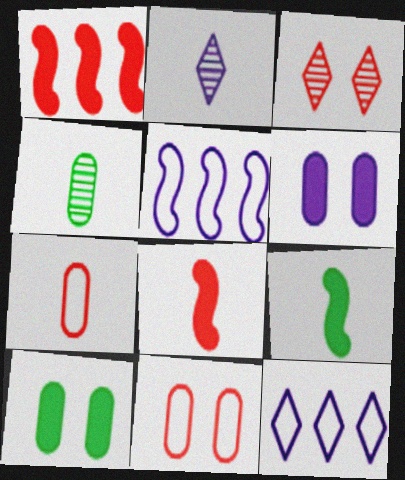[[1, 3, 7], 
[2, 5, 6], 
[2, 7, 9]]